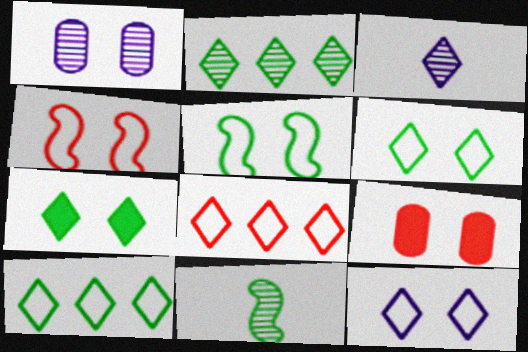[[1, 4, 7], 
[3, 7, 8]]